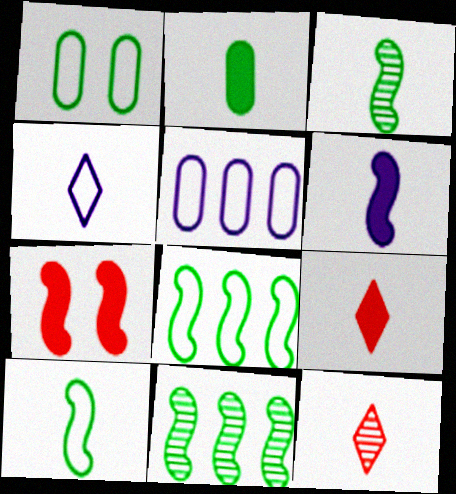[[2, 6, 9]]